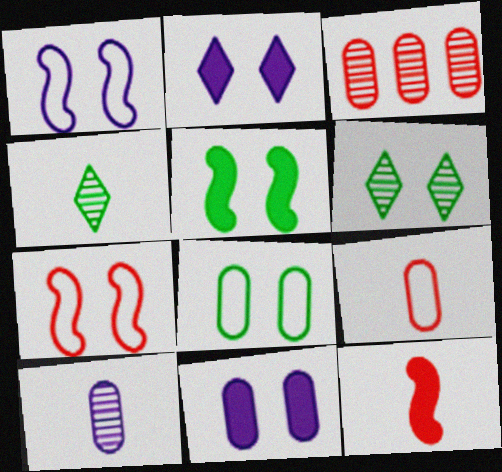[[5, 6, 8], 
[6, 7, 11]]